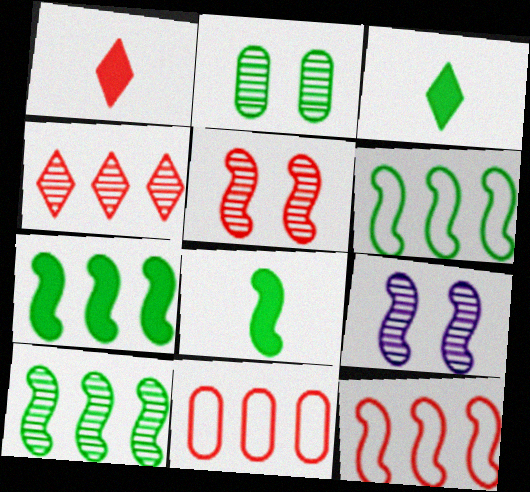[[1, 5, 11], 
[2, 3, 6], 
[3, 9, 11], 
[6, 7, 10], 
[8, 9, 12]]